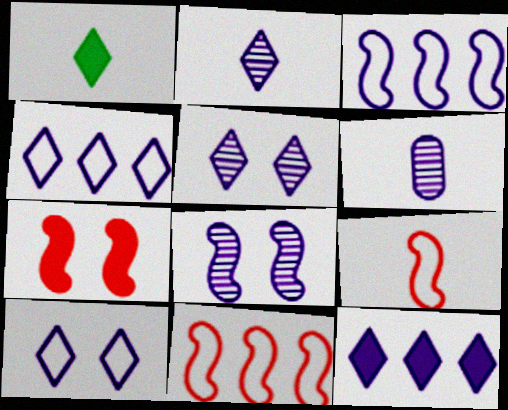[[1, 6, 9], 
[2, 10, 12]]